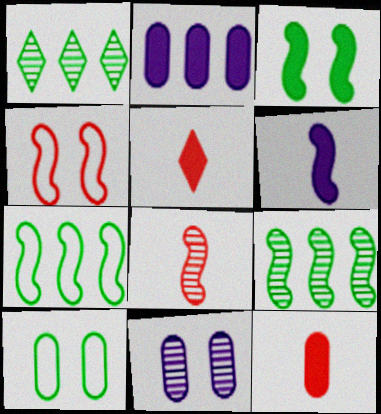[[1, 8, 11], 
[2, 3, 5], 
[4, 6, 9], 
[5, 7, 11]]